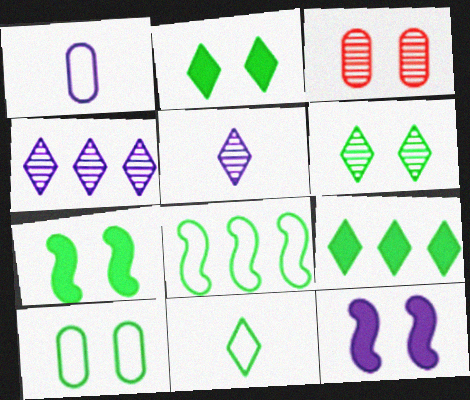[[1, 4, 12], 
[6, 7, 10], 
[6, 9, 11], 
[8, 10, 11]]